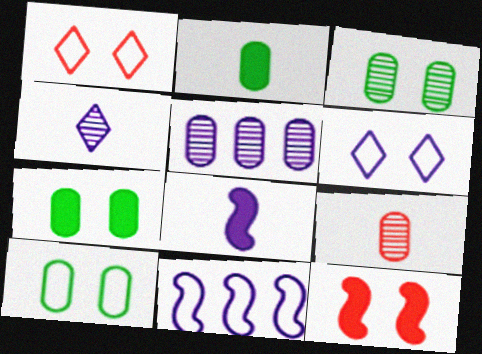[[3, 5, 9], 
[3, 6, 12], 
[3, 7, 10], 
[5, 6, 8]]